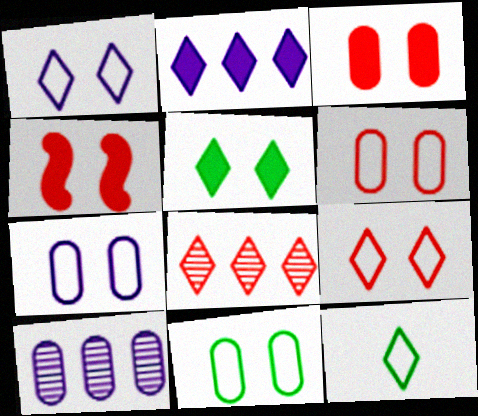[[4, 10, 12], 
[6, 7, 11]]